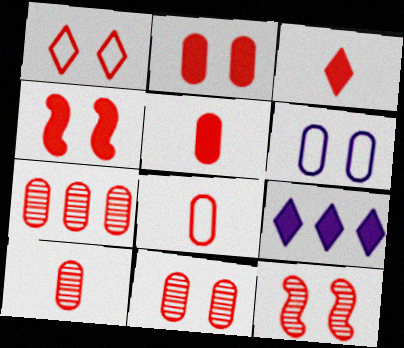[[1, 2, 12], 
[1, 4, 11], 
[2, 7, 8], 
[5, 8, 10], 
[7, 10, 11]]